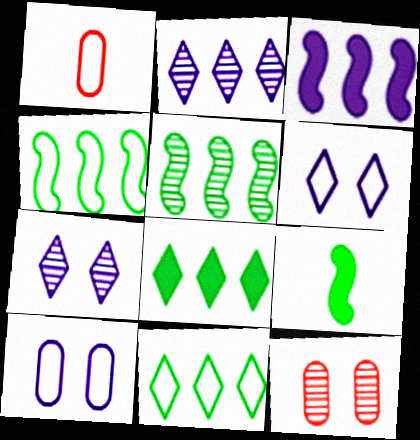[[1, 4, 6]]